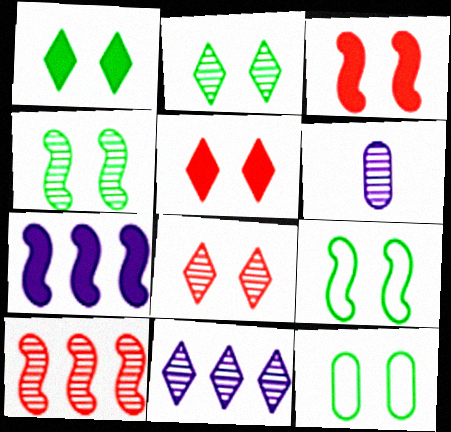[[1, 4, 12], 
[2, 6, 10]]